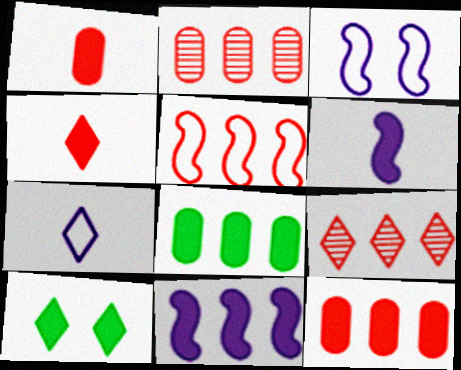[[1, 10, 11], 
[5, 9, 12], 
[6, 10, 12], 
[7, 9, 10]]